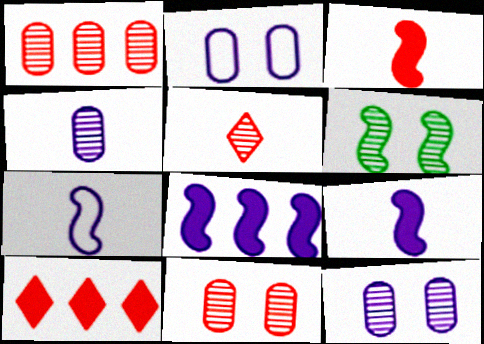[]